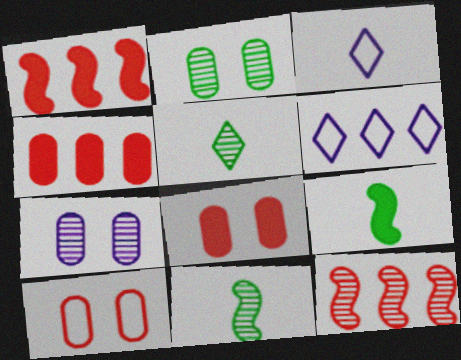[[1, 2, 3], 
[5, 7, 12], 
[6, 8, 11]]